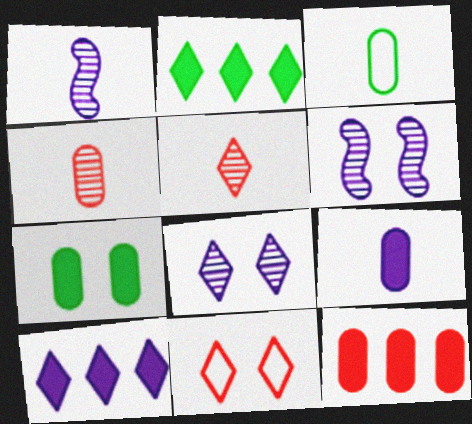[[3, 4, 9], 
[6, 7, 11], 
[7, 9, 12]]